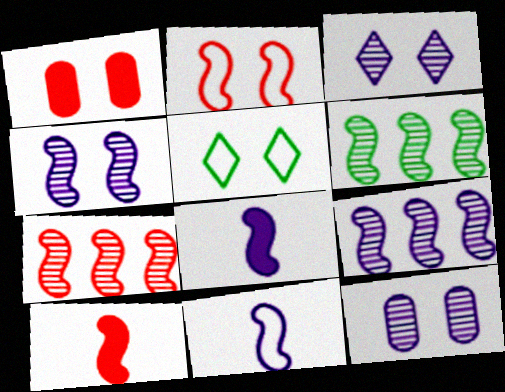[[1, 4, 5], 
[2, 6, 8], 
[2, 7, 10], 
[3, 4, 12], 
[6, 7, 9]]